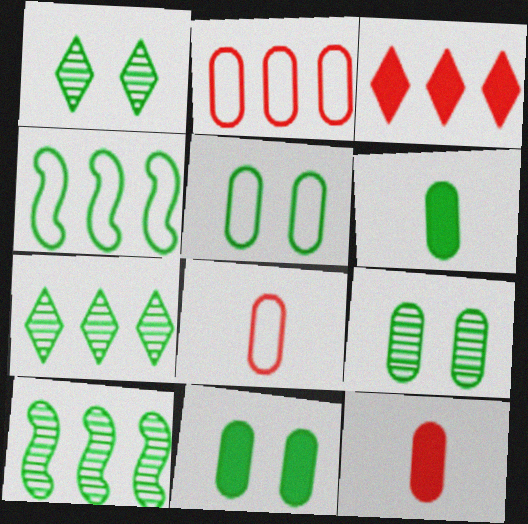[[1, 4, 6], 
[5, 9, 11]]